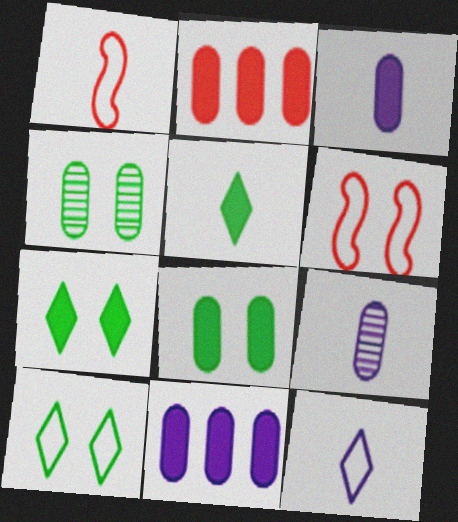[[1, 5, 9], 
[2, 3, 8]]